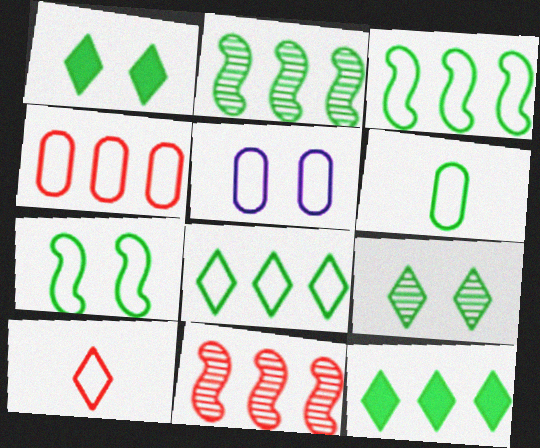[[1, 2, 6], 
[3, 5, 10], 
[4, 5, 6], 
[6, 7, 8]]